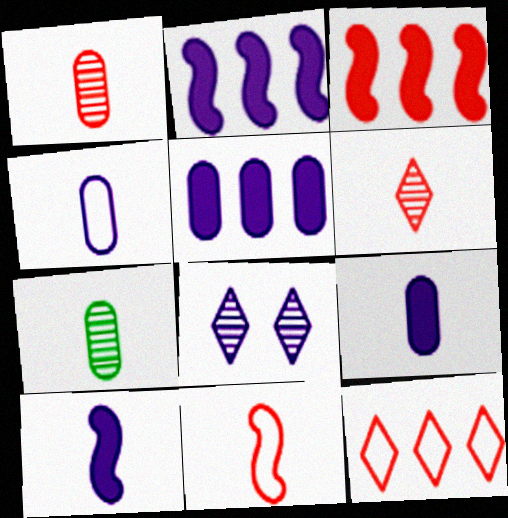[[2, 4, 8]]